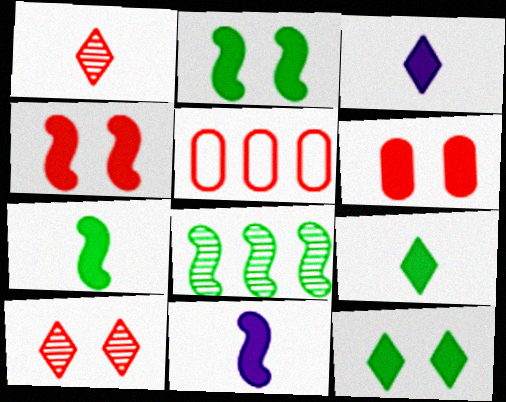[[1, 4, 5]]